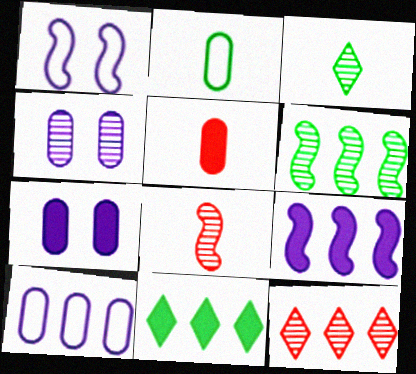[]